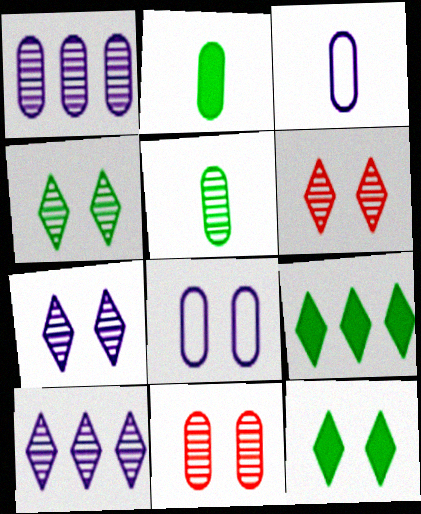[[1, 5, 11], 
[4, 6, 7]]